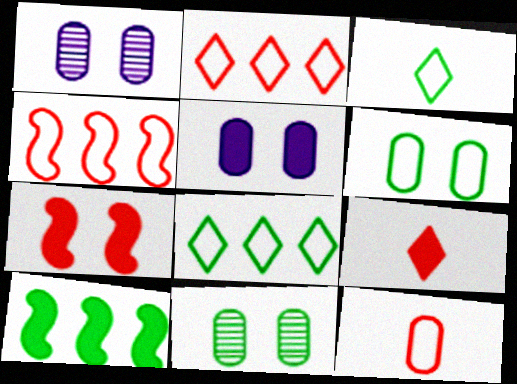[[3, 10, 11], 
[5, 9, 10]]